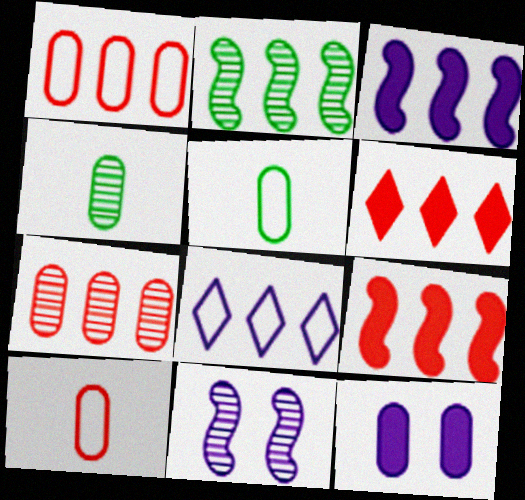[[1, 4, 12], 
[5, 6, 11], 
[5, 7, 12]]